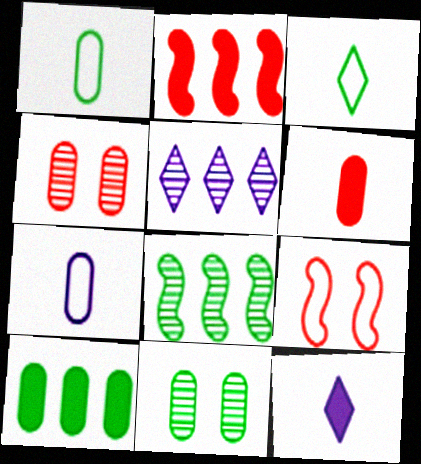[[1, 10, 11], 
[4, 7, 10]]